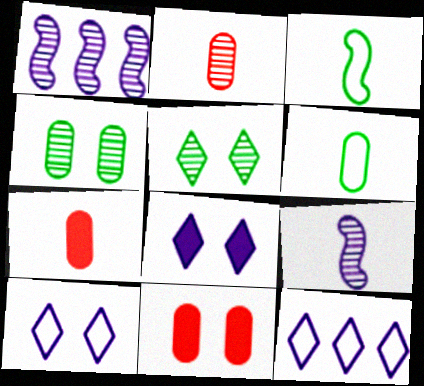[[1, 2, 5]]